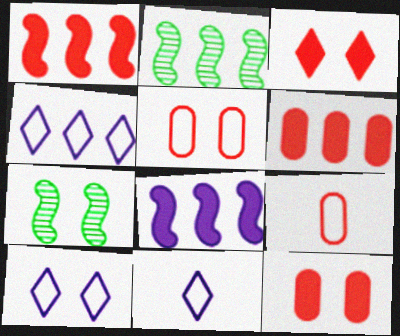[[2, 4, 6], 
[2, 11, 12], 
[4, 10, 11], 
[6, 7, 11], 
[7, 10, 12]]